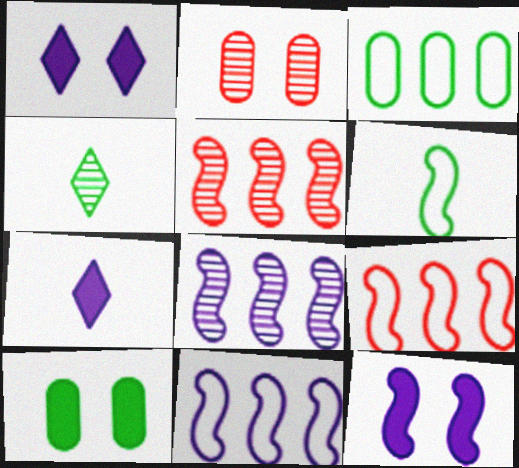[[2, 4, 8], 
[5, 6, 12]]